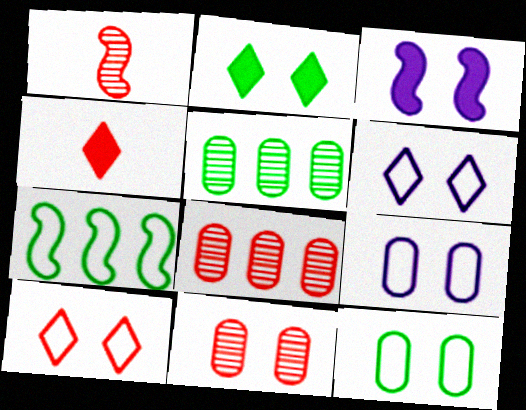[[1, 3, 7]]